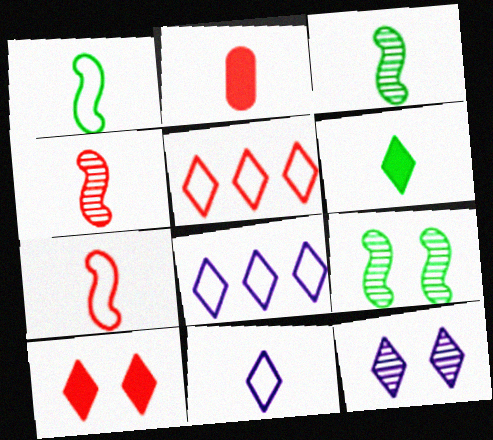[[2, 3, 11], 
[2, 8, 9], 
[5, 6, 12]]